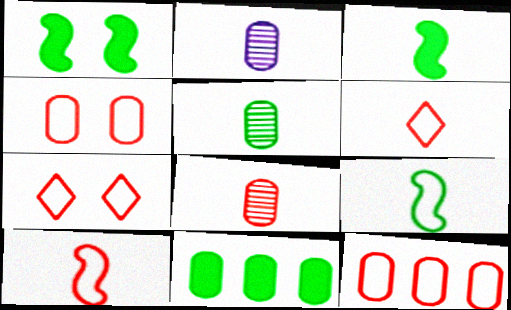[[2, 3, 6], 
[2, 4, 11], 
[2, 5, 8], 
[7, 10, 12]]